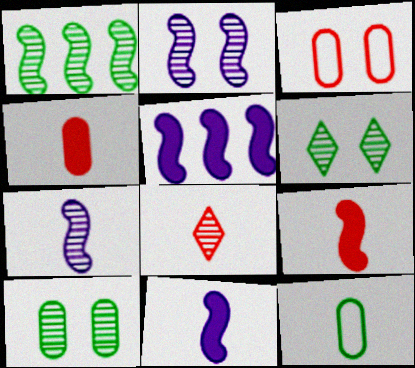[[8, 11, 12]]